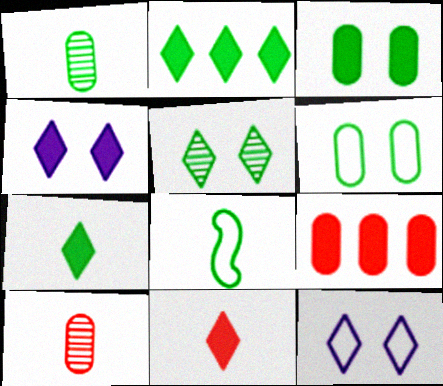[[1, 7, 8], 
[2, 4, 11]]